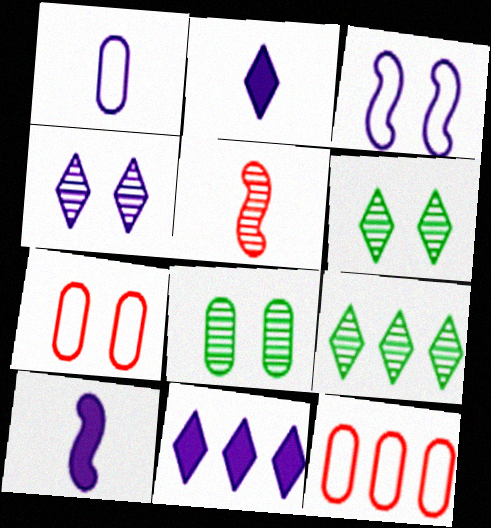[[6, 10, 12], 
[7, 9, 10]]